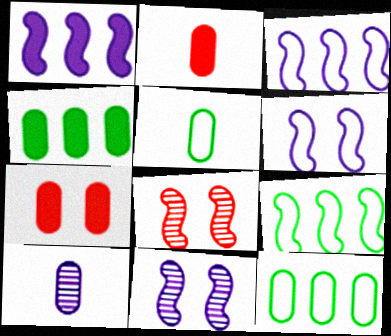[[2, 5, 10], 
[7, 10, 12]]